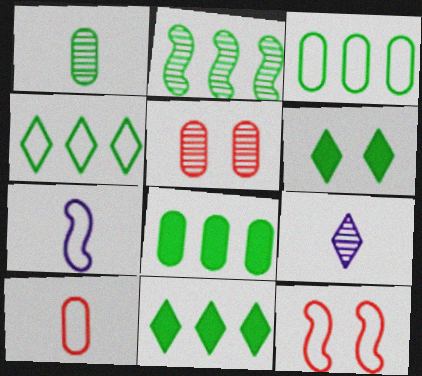[[2, 3, 11], 
[2, 4, 8], 
[2, 5, 9], 
[5, 7, 11], 
[8, 9, 12]]